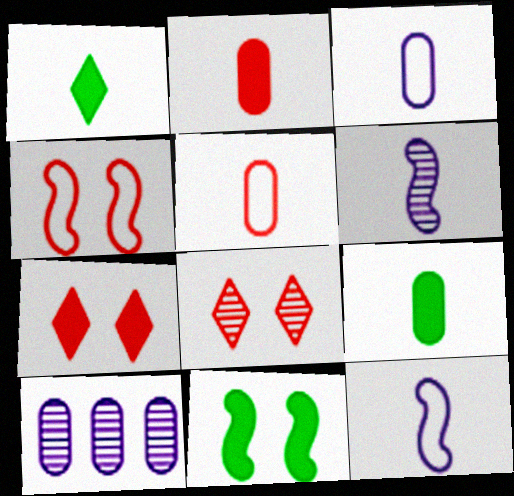[[1, 4, 10], 
[1, 5, 6]]